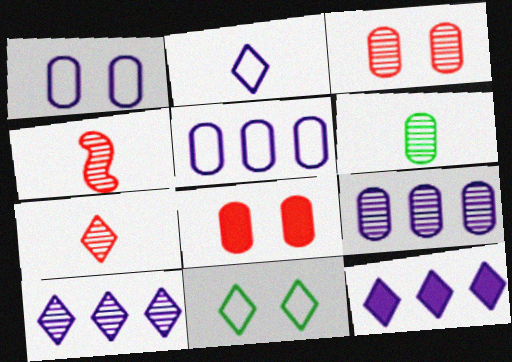[[3, 6, 9], 
[5, 6, 8], 
[7, 11, 12]]